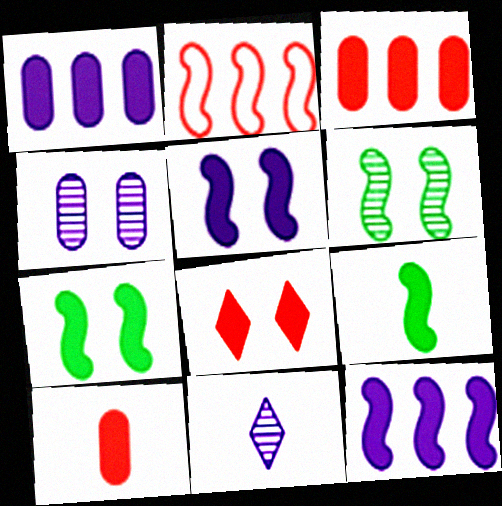[[1, 8, 9]]